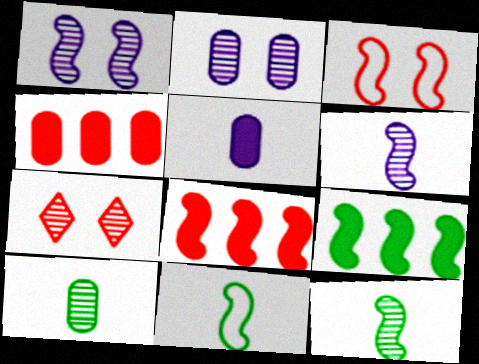[[1, 8, 11], 
[3, 6, 9]]